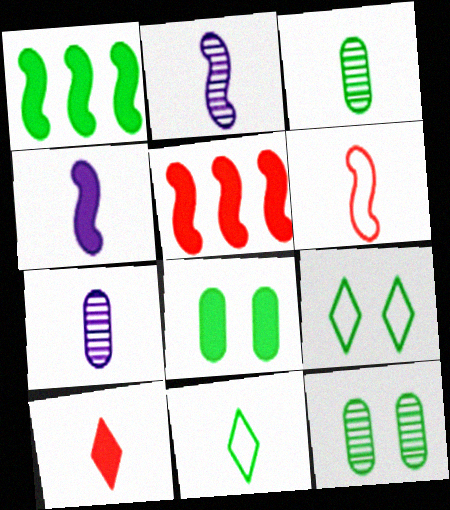[[1, 3, 9], 
[1, 11, 12], 
[5, 7, 9]]